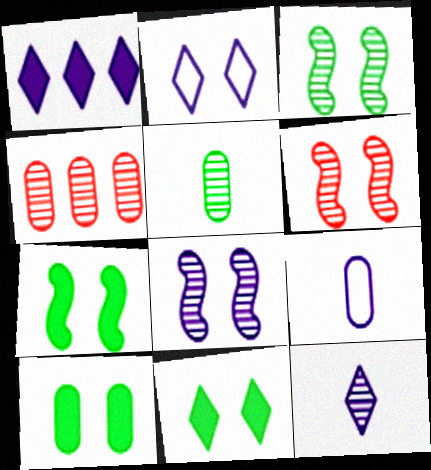[[1, 2, 12], 
[1, 8, 9], 
[2, 6, 10], 
[3, 4, 12], 
[3, 6, 8], 
[4, 9, 10], 
[7, 10, 11]]